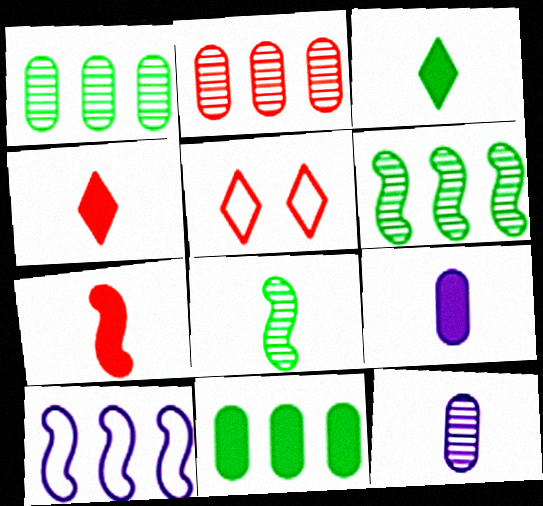[[2, 5, 7], 
[3, 7, 9], 
[5, 6, 9]]